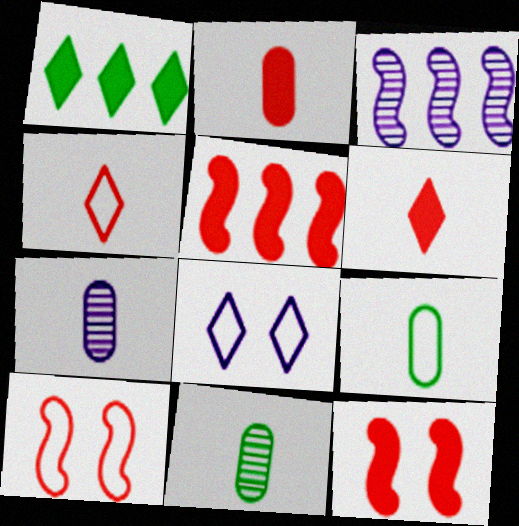[[1, 7, 10], 
[2, 7, 9], 
[5, 8, 11]]